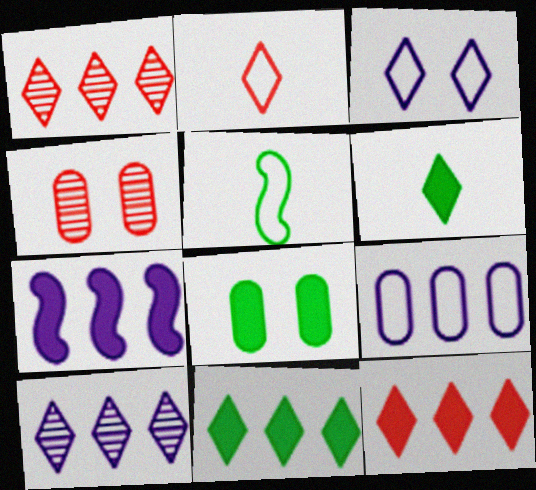[[1, 3, 6], 
[7, 9, 10]]